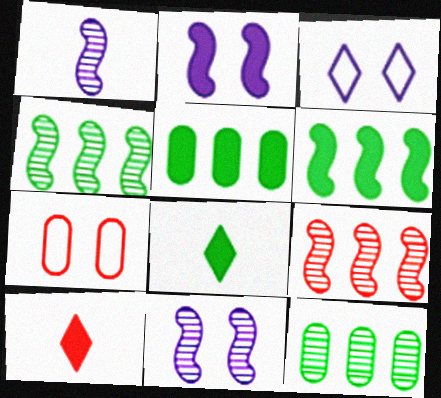[[2, 5, 10], 
[7, 9, 10]]